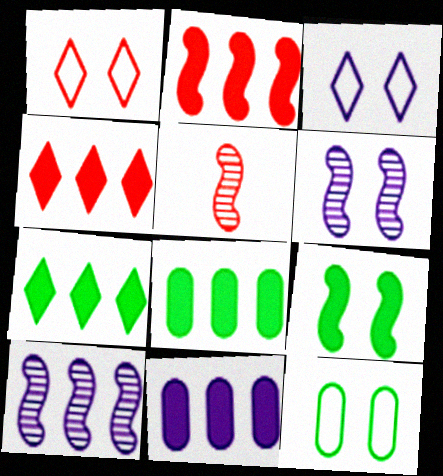[[2, 7, 11], 
[3, 5, 8]]